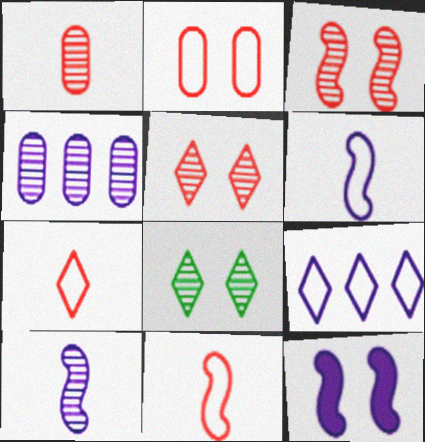[[2, 8, 12]]